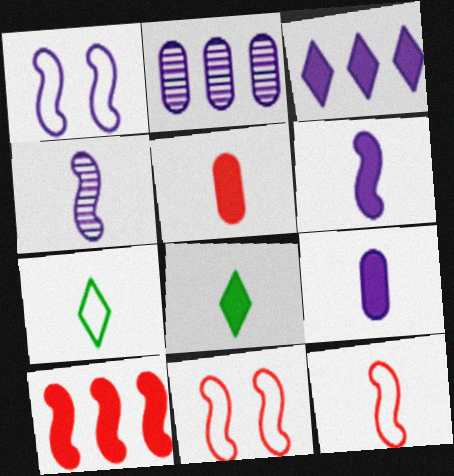[[2, 8, 11], 
[4, 5, 7], 
[5, 6, 8]]